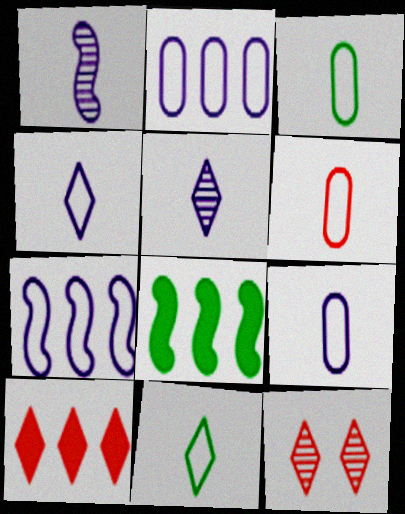[[3, 6, 9], 
[8, 9, 12]]